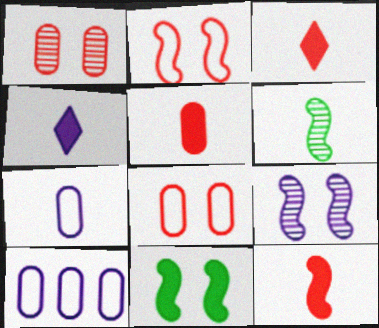[[2, 9, 11], 
[3, 5, 12], 
[3, 6, 7], 
[4, 9, 10]]